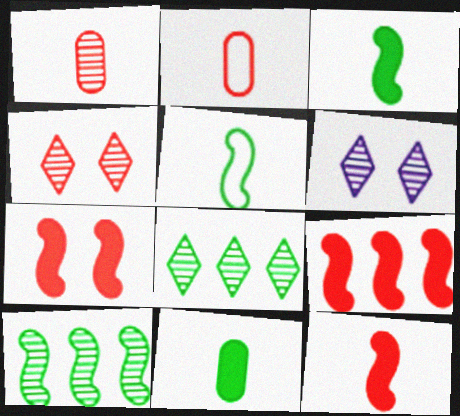[[1, 6, 10], 
[2, 4, 9], 
[7, 9, 12]]